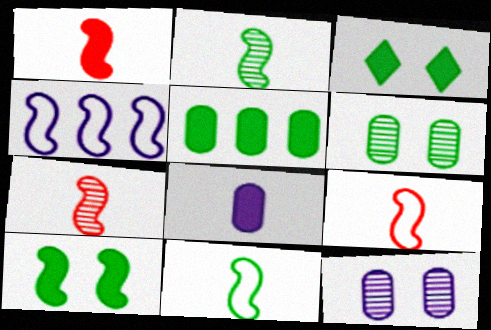[[1, 7, 9], 
[4, 7, 10]]